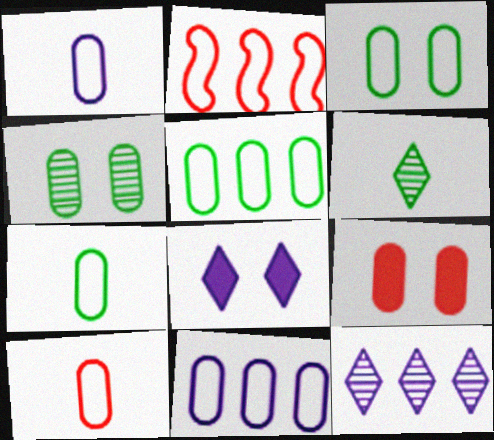[[1, 7, 10], 
[3, 5, 7], 
[3, 10, 11]]